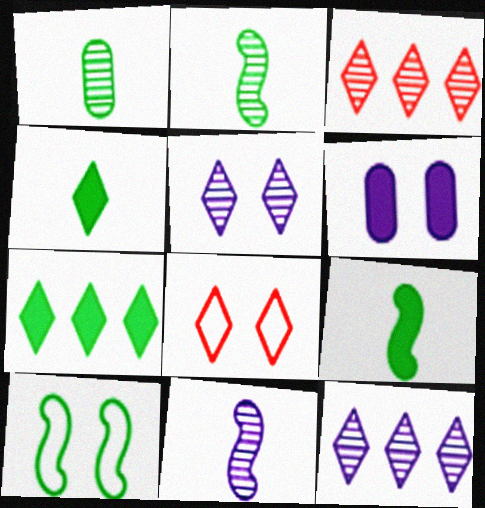[[1, 7, 10], 
[4, 8, 12]]